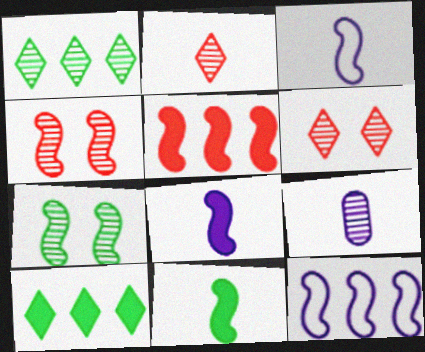[[1, 4, 9], 
[3, 5, 7], 
[4, 11, 12]]